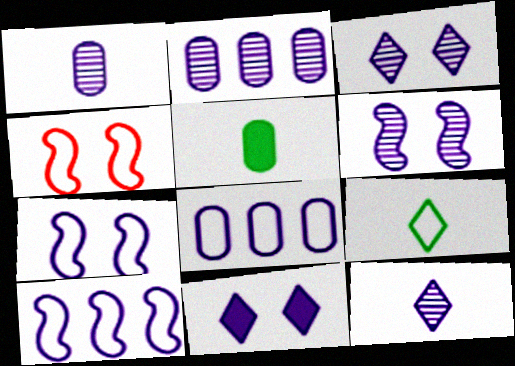[[1, 10, 11], 
[2, 6, 12], 
[4, 8, 9]]